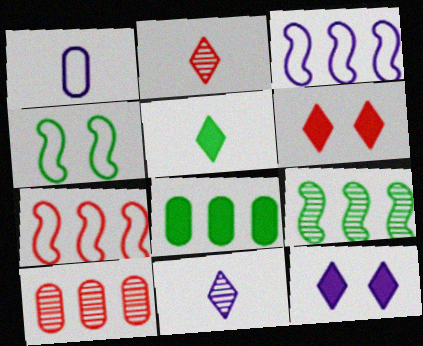[[1, 6, 9]]